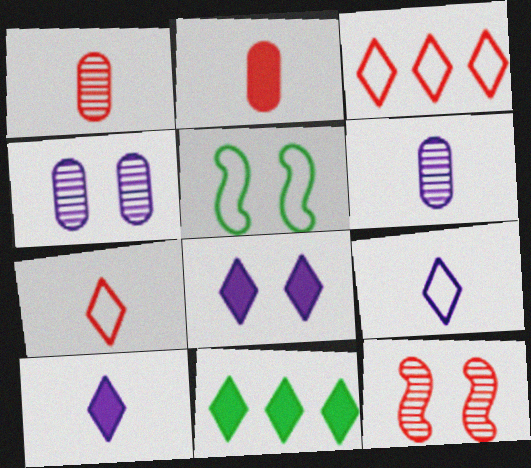[[2, 3, 12]]